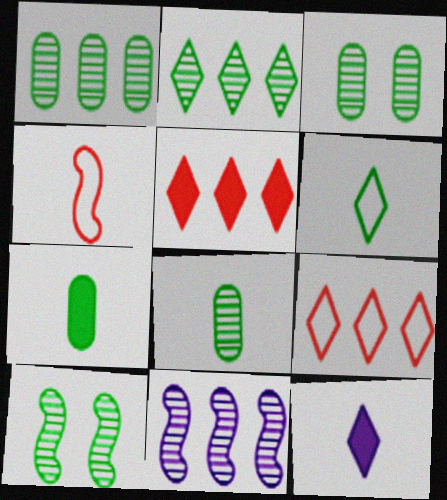[[1, 3, 8], 
[2, 8, 10], 
[4, 8, 12]]